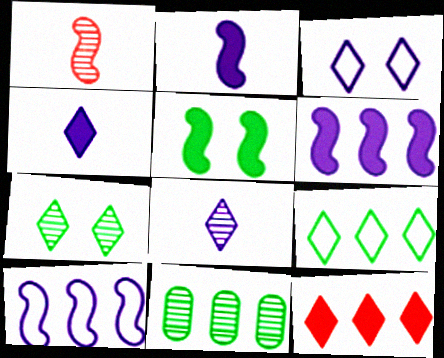[[1, 5, 10], 
[10, 11, 12]]